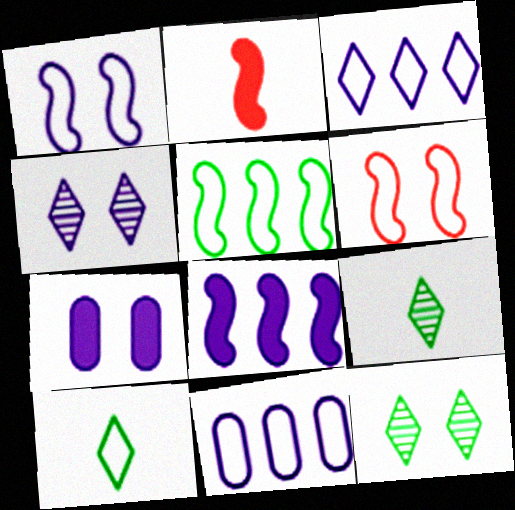[[1, 4, 7], 
[2, 11, 12], 
[6, 7, 12], 
[6, 10, 11]]